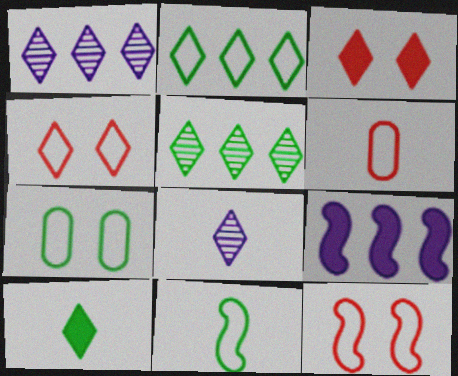[[1, 4, 10], 
[2, 3, 8], 
[2, 7, 11]]